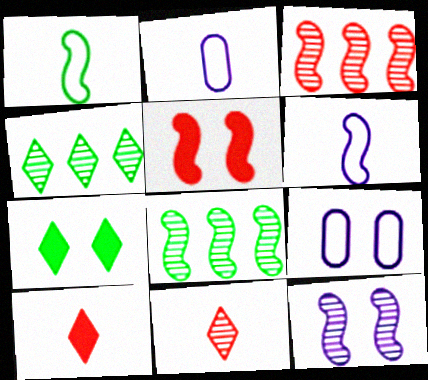[[2, 3, 7], 
[2, 4, 5], 
[5, 6, 8], 
[8, 9, 10]]